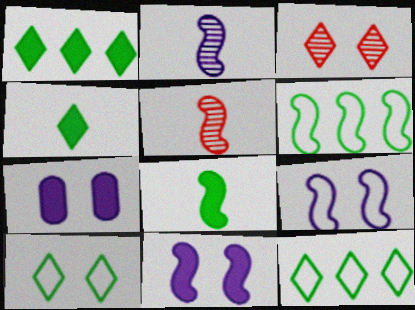[[5, 6, 11], 
[5, 7, 12]]